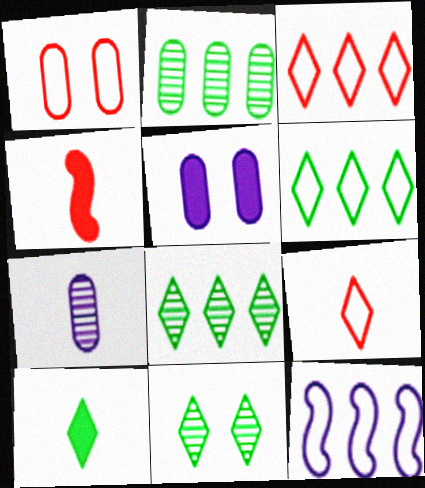[[6, 10, 11]]